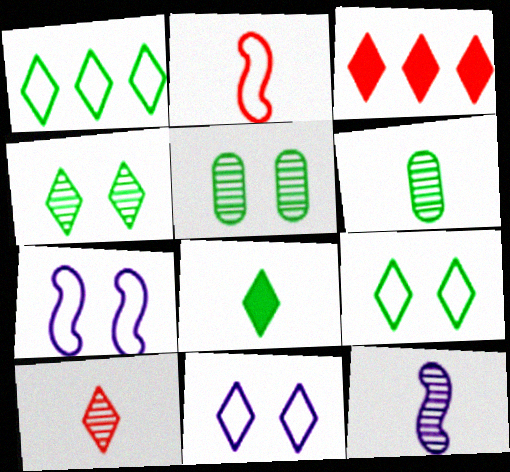[[1, 4, 8], 
[3, 6, 7], 
[6, 10, 12]]